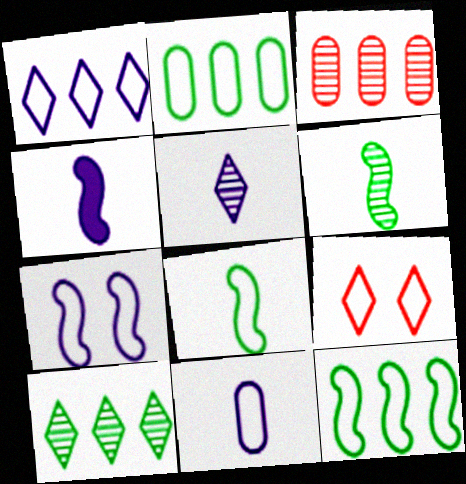[[1, 7, 11], 
[4, 5, 11], 
[9, 11, 12]]